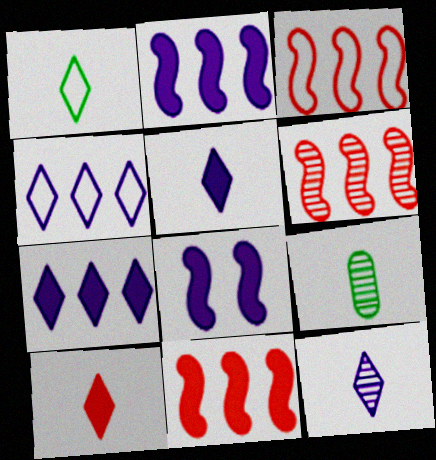[[1, 10, 12], 
[3, 6, 11]]